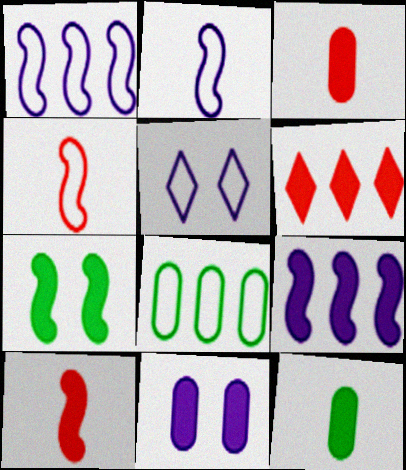[[4, 5, 8], 
[7, 9, 10]]